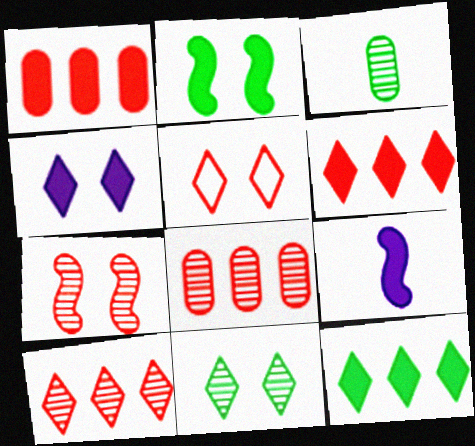[[4, 5, 11]]